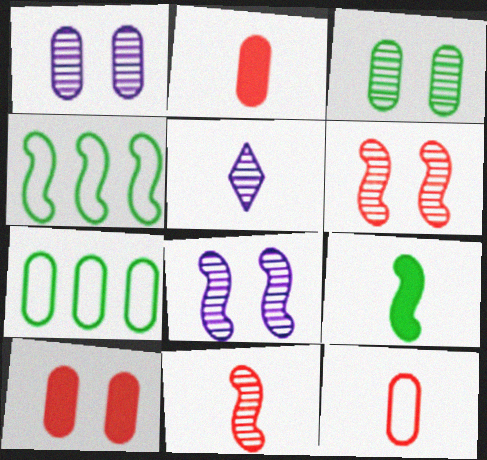[[1, 2, 7], 
[4, 5, 10], 
[5, 9, 12]]